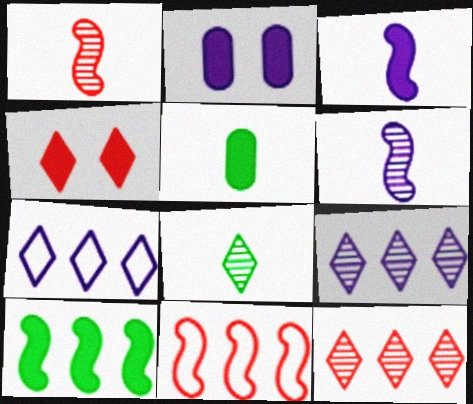[[2, 6, 7], 
[2, 8, 11], 
[4, 7, 8]]